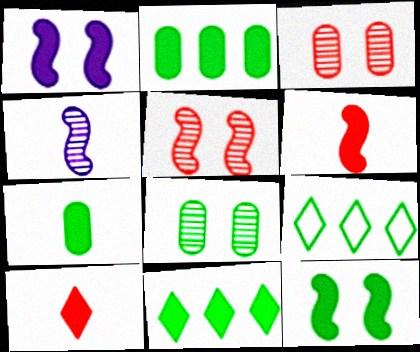[[1, 2, 10], 
[7, 11, 12]]